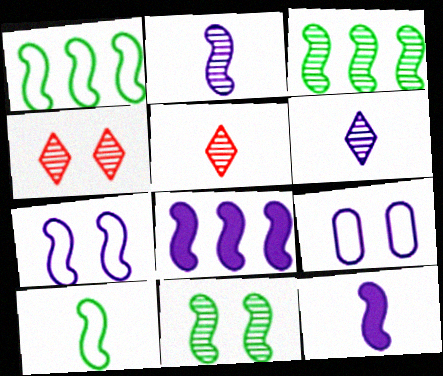[[2, 7, 8], 
[6, 8, 9]]